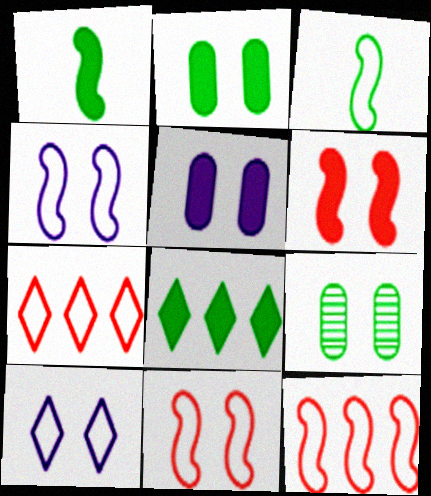[[1, 2, 8], 
[3, 4, 12], 
[3, 8, 9], 
[6, 9, 10]]